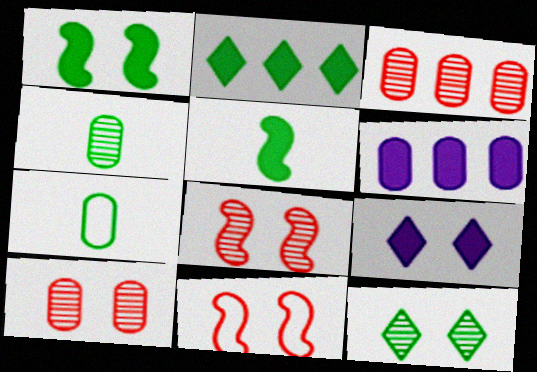[[6, 7, 10]]